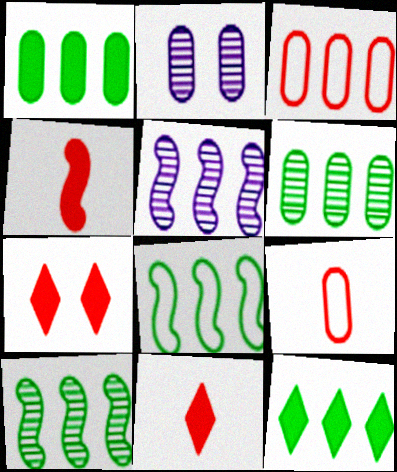[[1, 2, 9], 
[2, 8, 11], 
[3, 5, 12], 
[6, 8, 12]]